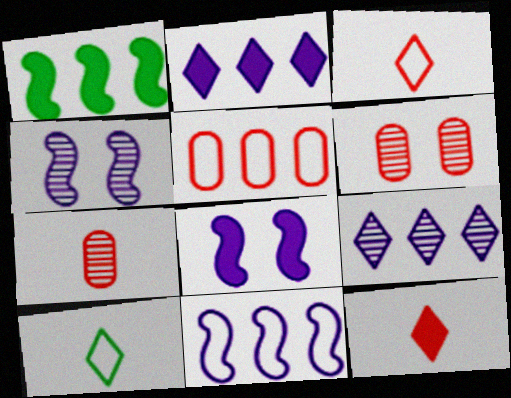[[1, 5, 9]]